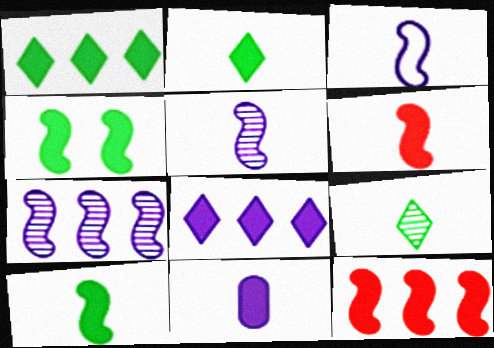[[2, 6, 11]]